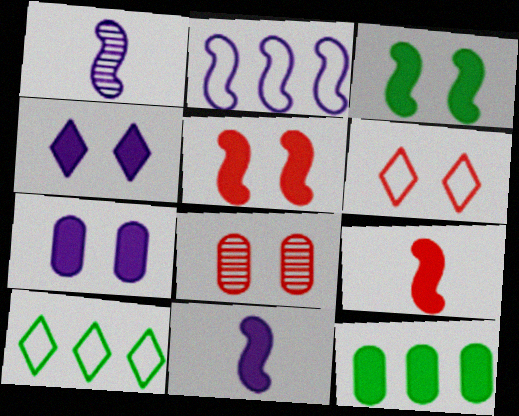[[1, 6, 12], 
[4, 9, 12], 
[5, 6, 8], 
[8, 10, 11]]